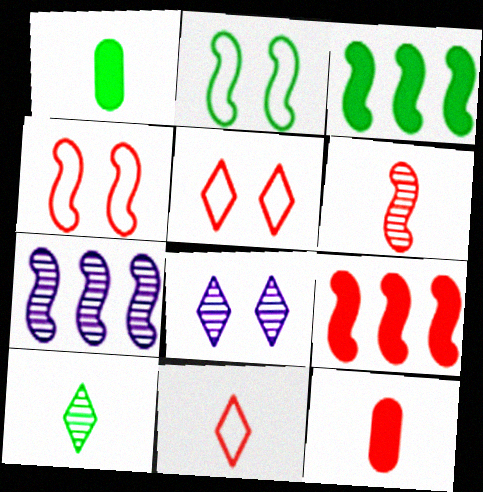[[1, 5, 7], 
[4, 6, 9], 
[6, 11, 12]]